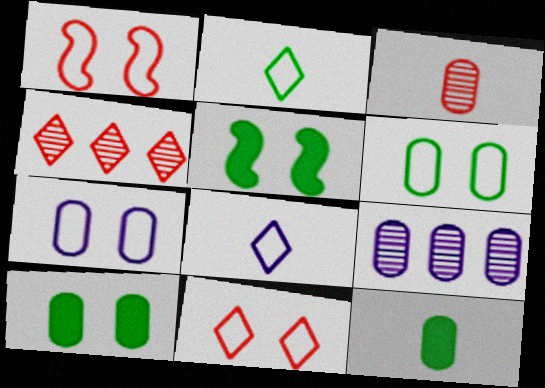[]